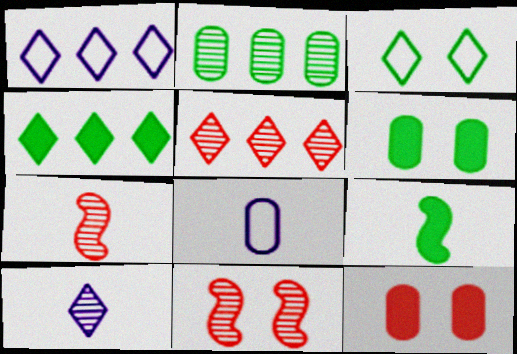[[1, 4, 5], 
[1, 6, 7], 
[2, 3, 9], 
[2, 8, 12], 
[2, 10, 11], 
[4, 6, 9], 
[4, 8, 11]]